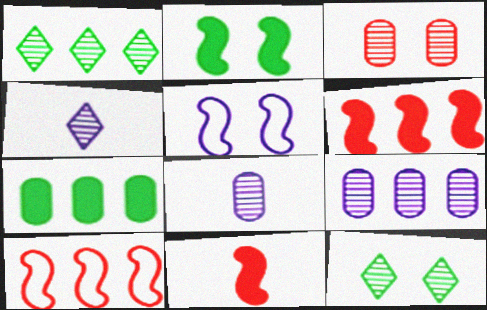[]